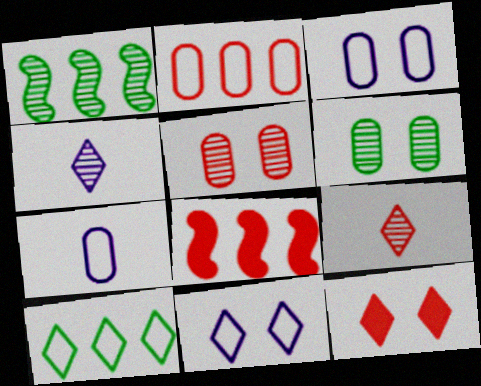[[1, 4, 5], 
[1, 7, 12], 
[4, 10, 12]]